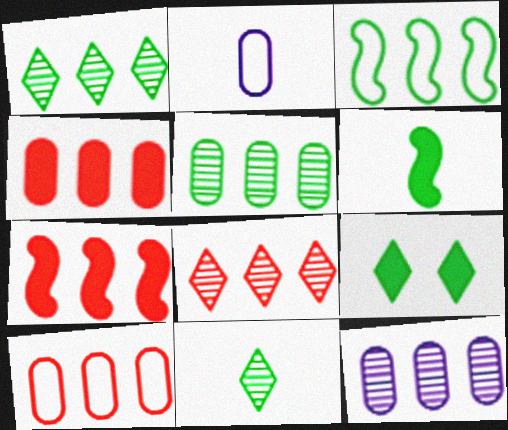[[7, 8, 10]]